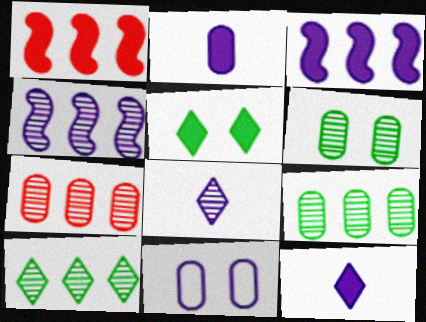[[1, 2, 5], 
[3, 8, 11], 
[4, 7, 10], 
[4, 11, 12]]